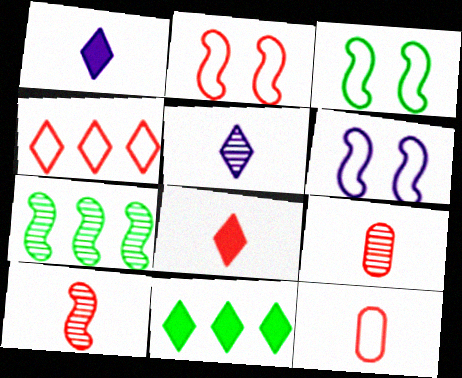[[2, 3, 6], 
[2, 4, 12], 
[6, 9, 11], 
[8, 10, 12]]